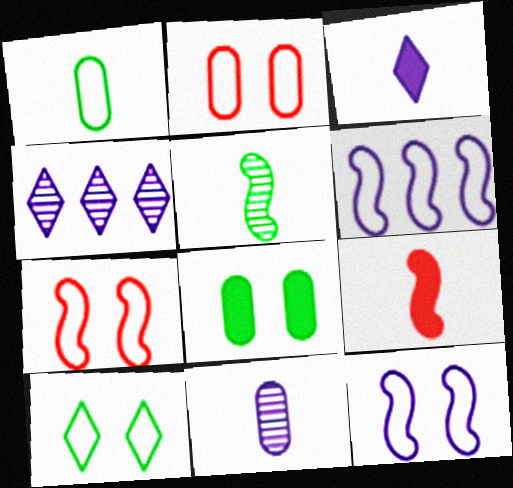[[2, 10, 12]]